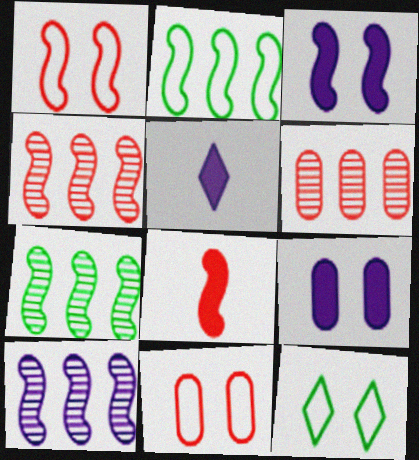[[1, 4, 8], 
[4, 7, 10], 
[5, 7, 11]]